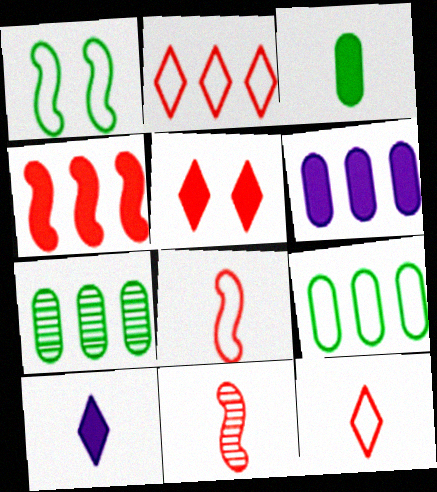[]